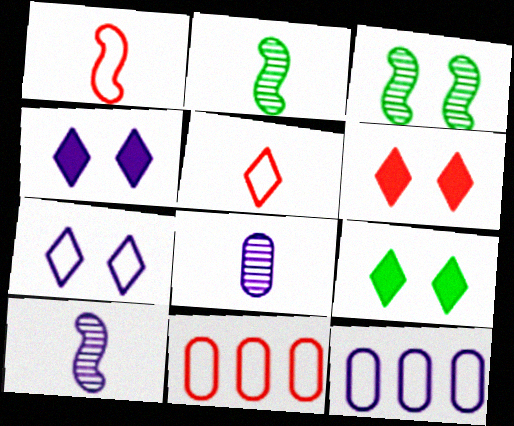[[2, 4, 11], 
[2, 6, 12], 
[4, 6, 9], 
[4, 10, 12], 
[9, 10, 11]]